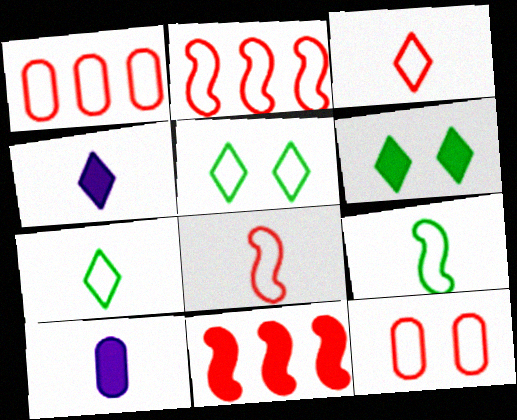[[2, 3, 12], 
[6, 10, 11]]